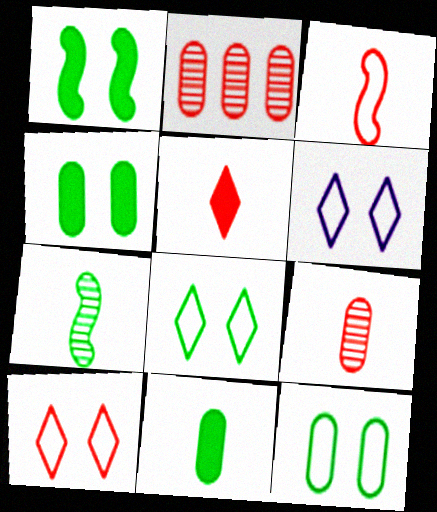[[3, 5, 9], 
[6, 8, 10]]